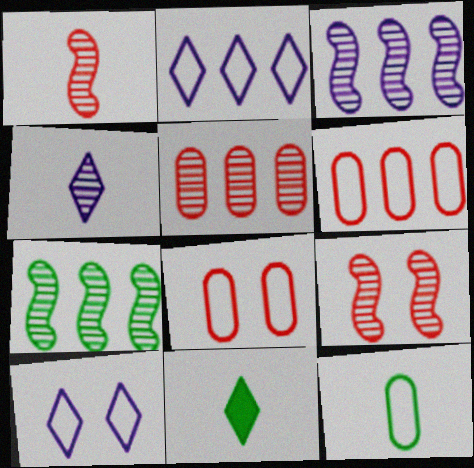[[3, 8, 11]]